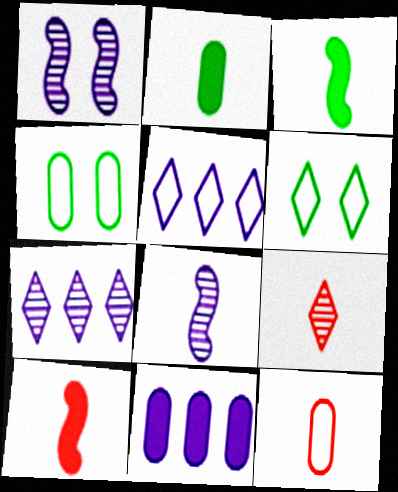[[4, 7, 10], 
[9, 10, 12]]